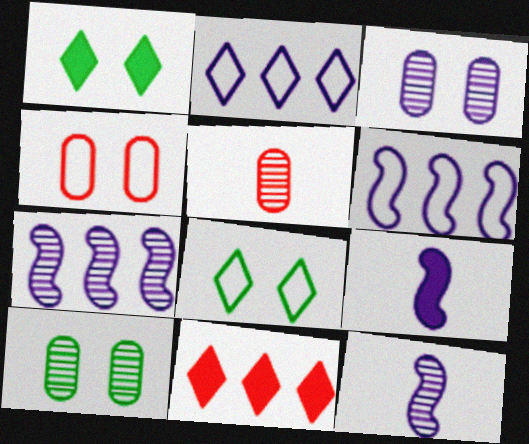[[1, 5, 6], 
[2, 3, 9]]